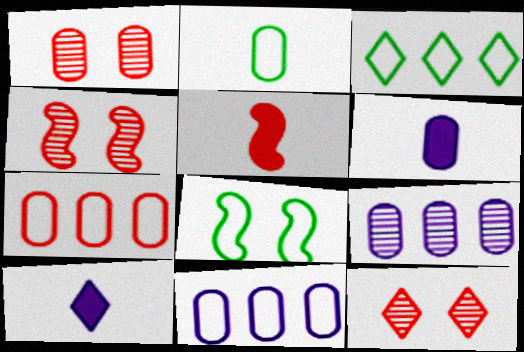[[1, 4, 12], 
[2, 3, 8], 
[3, 4, 6], 
[3, 10, 12], 
[5, 7, 12]]